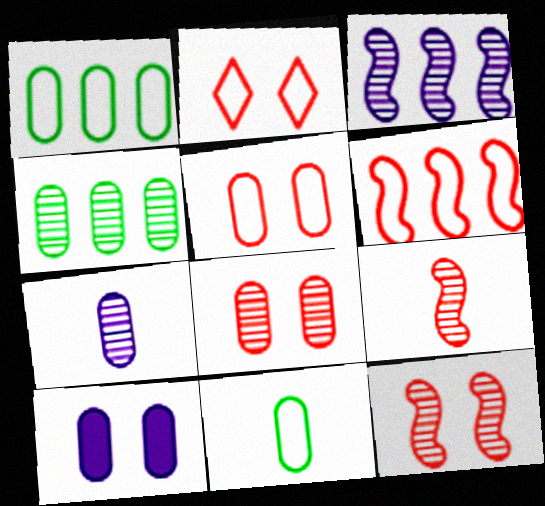[[4, 7, 8]]